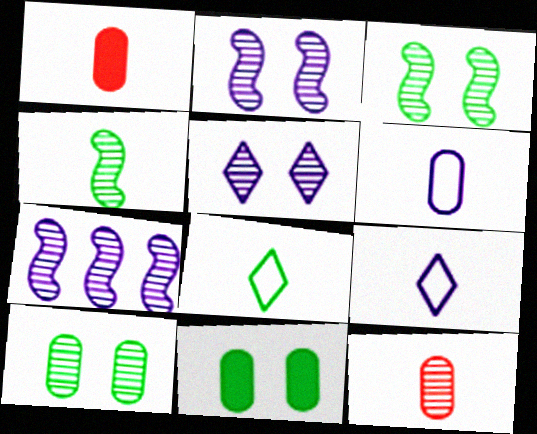[[1, 4, 9]]